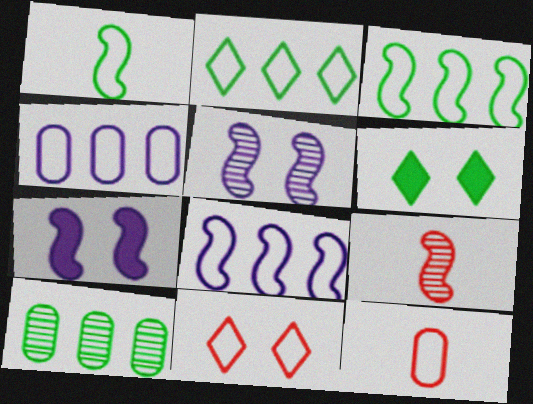[[1, 4, 11], 
[1, 6, 10], 
[3, 7, 9], 
[4, 6, 9]]